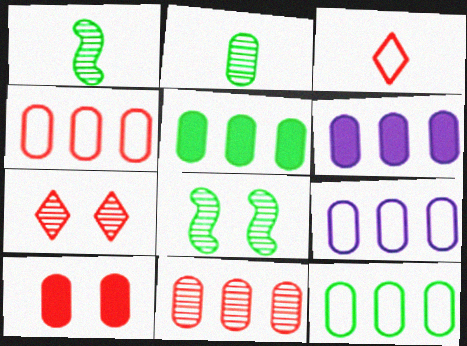[[2, 9, 10], 
[3, 6, 8], 
[4, 9, 12], 
[5, 9, 11], 
[6, 11, 12]]